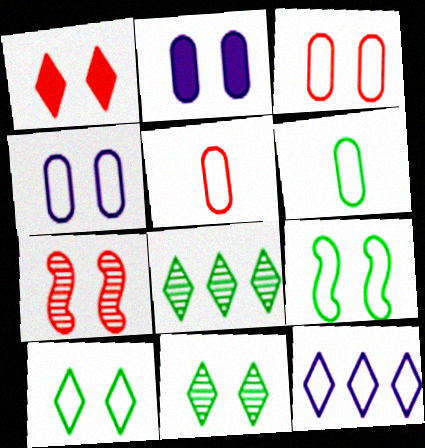[[1, 3, 7], 
[2, 7, 10], 
[5, 9, 12]]